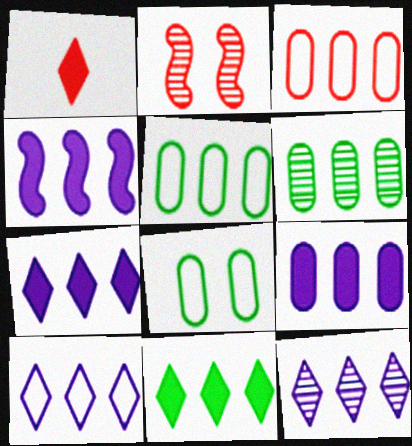[[1, 2, 3], 
[3, 6, 9], 
[4, 7, 9], 
[7, 10, 12]]